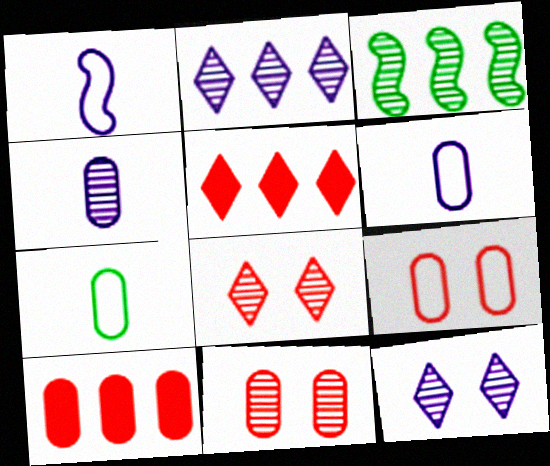[[3, 4, 8]]